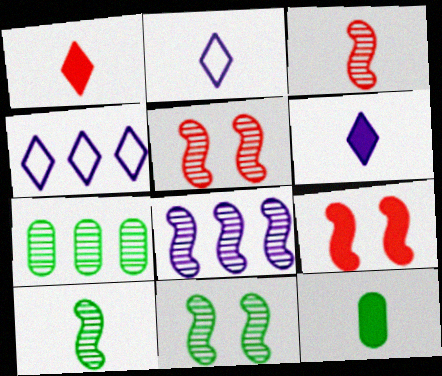[[2, 3, 12], 
[2, 7, 9], 
[3, 8, 11], 
[4, 5, 12], 
[5, 8, 10]]